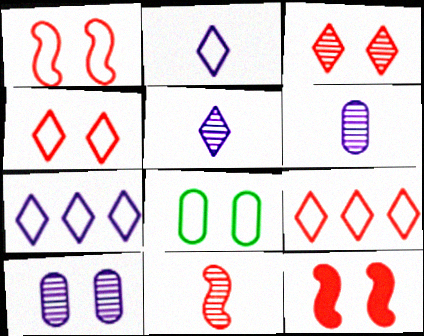[]